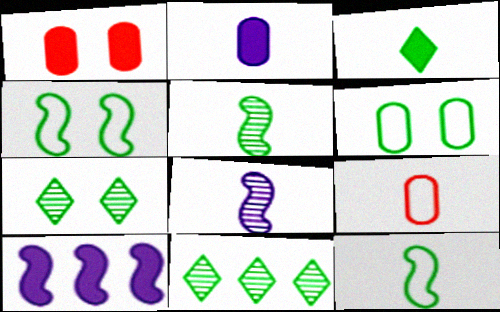[[1, 3, 10], 
[3, 8, 9], 
[7, 9, 10]]